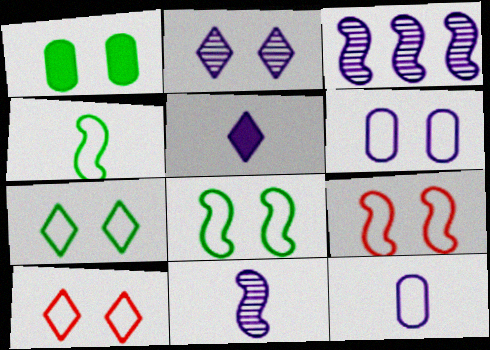[[1, 2, 9], 
[3, 5, 6], 
[5, 11, 12], 
[6, 7, 9], 
[6, 8, 10]]